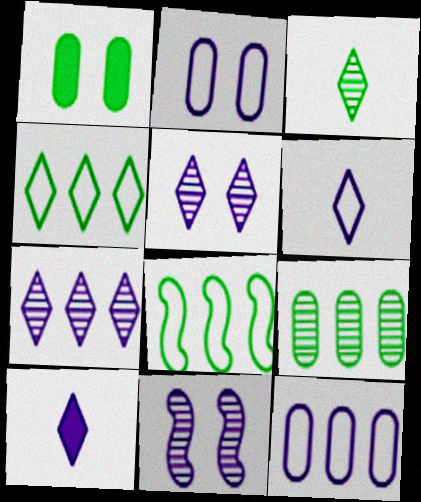[[1, 3, 8], 
[10, 11, 12]]